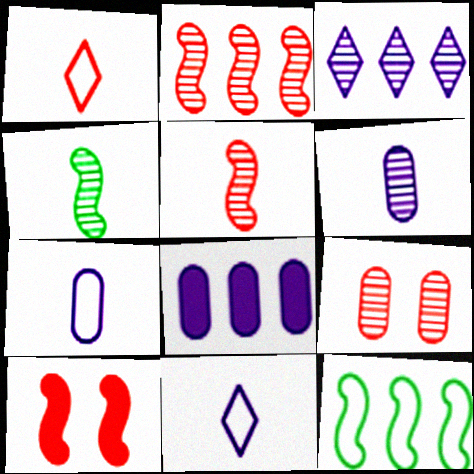[[3, 4, 9]]